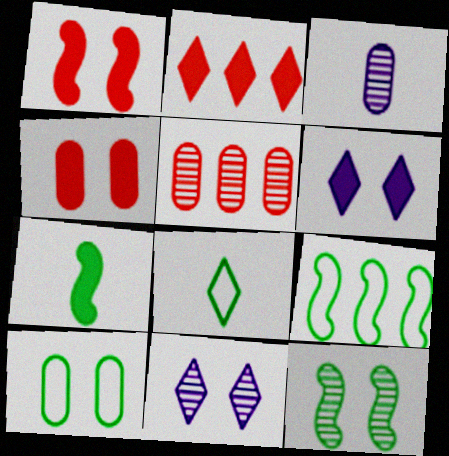[[1, 10, 11], 
[2, 8, 11], 
[7, 9, 12], 
[8, 9, 10]]